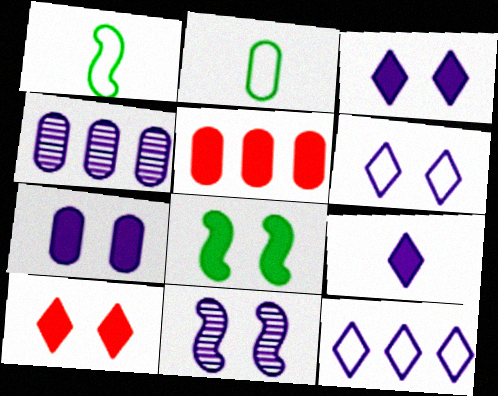[[1, 4, 10], 
[5, 8, 9], 
[6, 7, 11], 
[7, 8, 10]]